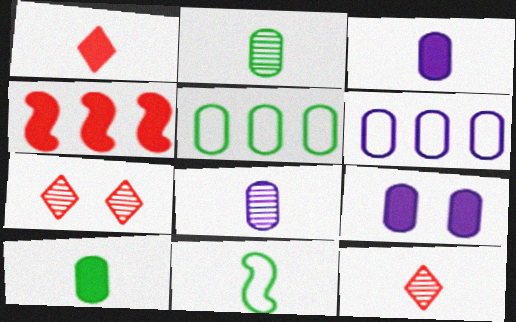[[1, 8, 11], 
[3, 11, 12], 
[6, 8, 9]]